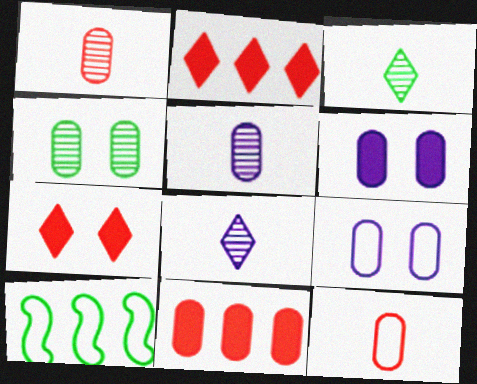[[5, 7, 10]]